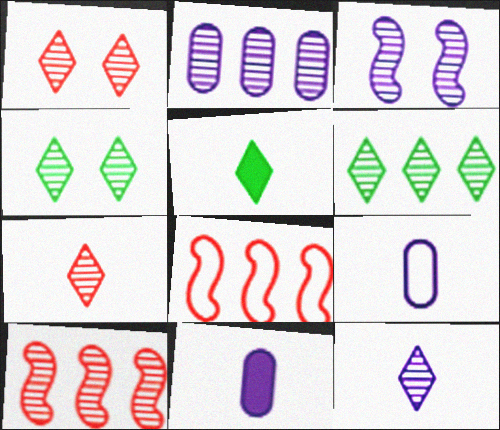[[1, 6, 12], 
[2, 3, 12], 
[2, 6, 10], 
[4, 8, 11]]